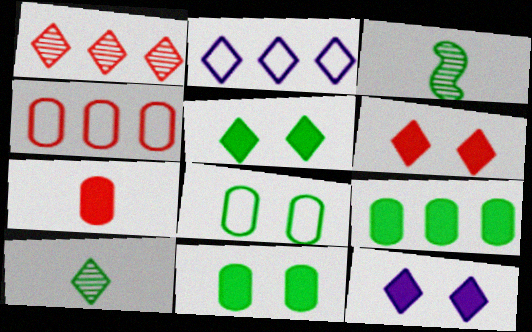[[2, 6, 10], 
[3, 4, 12], 
[5, 6, 12]]